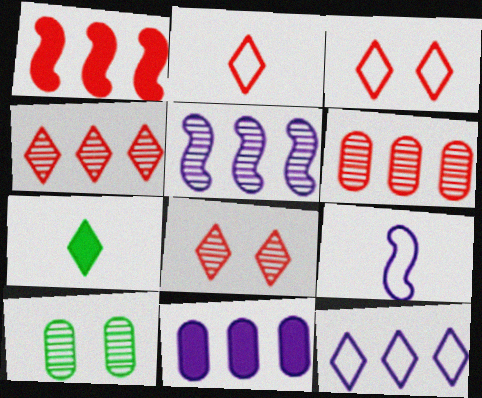[[5, 11, 12], 
[7, 8, 12]]